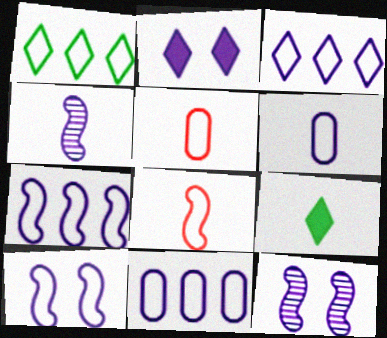[[1, 5, 10], 
[2, 4, 11], 
[3, 6, 10], 
[3, 7, 11], 
[4, 5, 9]]